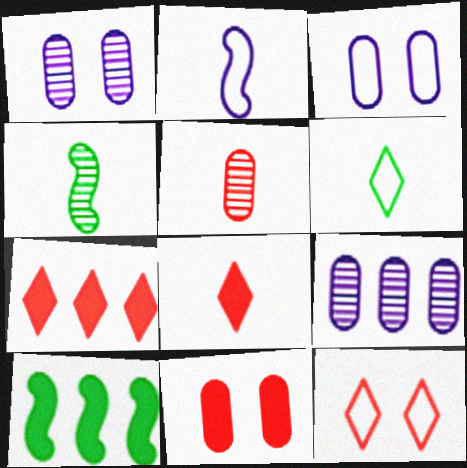[[3, 4, 7]]